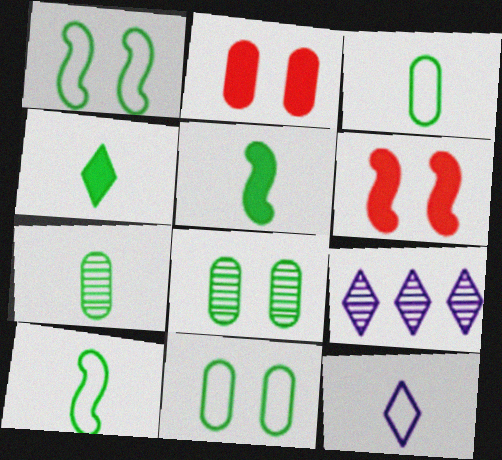[[2, 9, 10], 
[3, 6, 9], 
[4, 7, 10]]